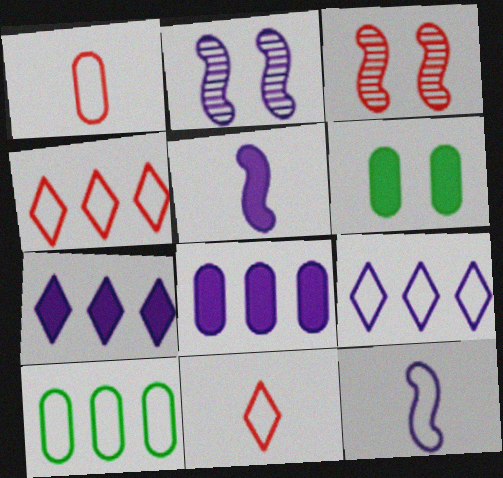[]